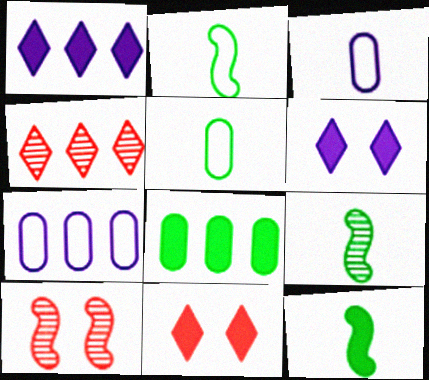[[1, 5, 10], 
[2, 9, 12], 
[7, 9, 11]]